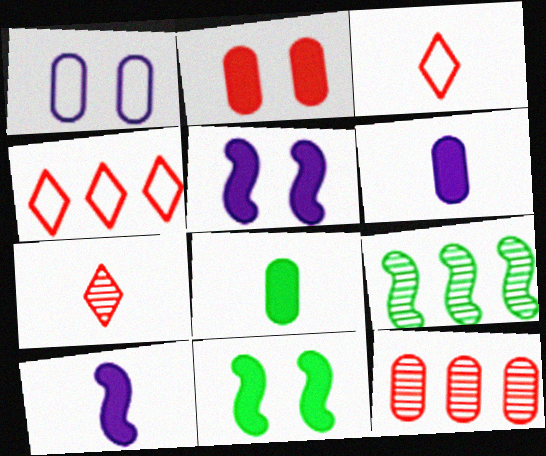[[1, 8, 12]]